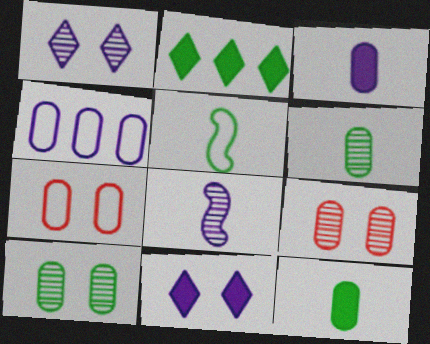[[2, 5, 10], 
[2, 7, 8], 
[4, 8, 11], 
[4, 9, 12]]